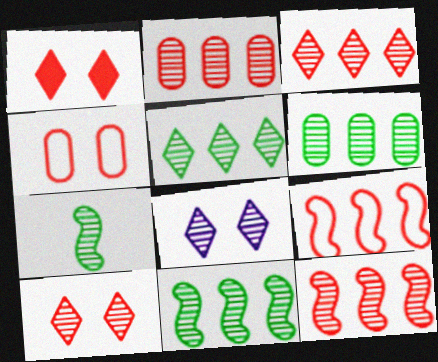[[2, 3, 12], 
[2, 7, 8], 
[5, 6, 11]]